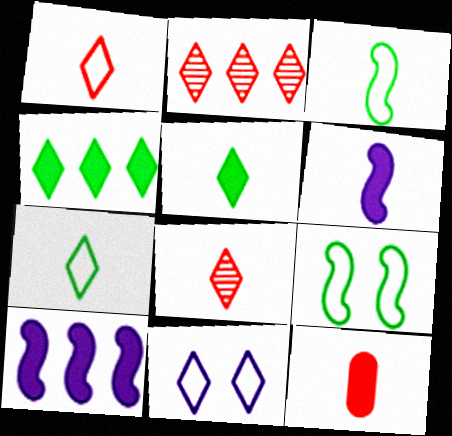[[2, 5, 11], 
[4, 8, 11], 
[5, 6, 12]]